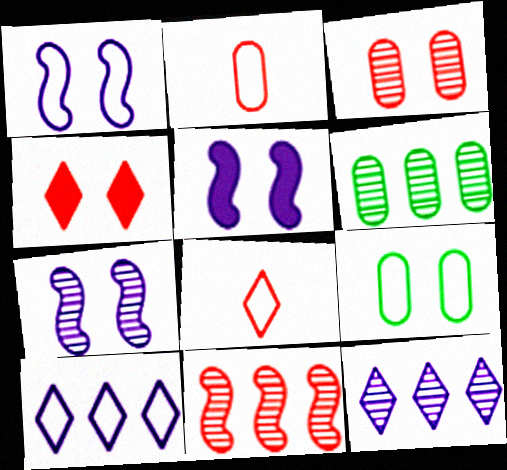[[1, 5, 7], 
[2, 4, 11], 
[4, 7, 9], 
[5, 6, 8], 
[6, 11, 12]]